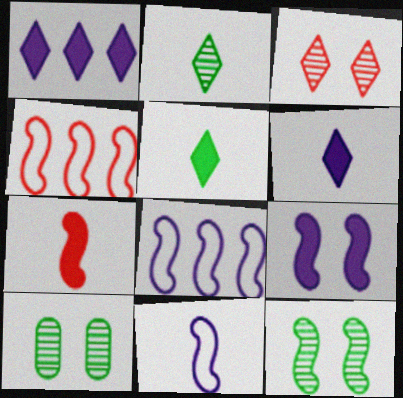[[4, 6, 10], 
[7, 8, 12]]